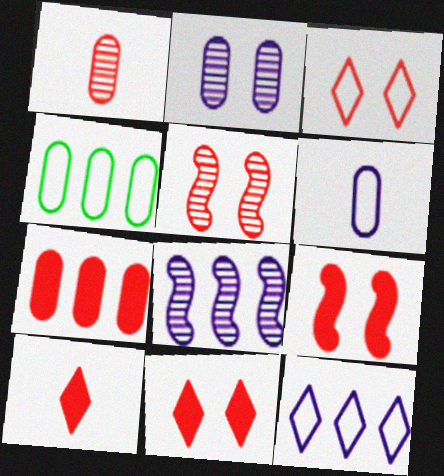[[7, 9, 10]]